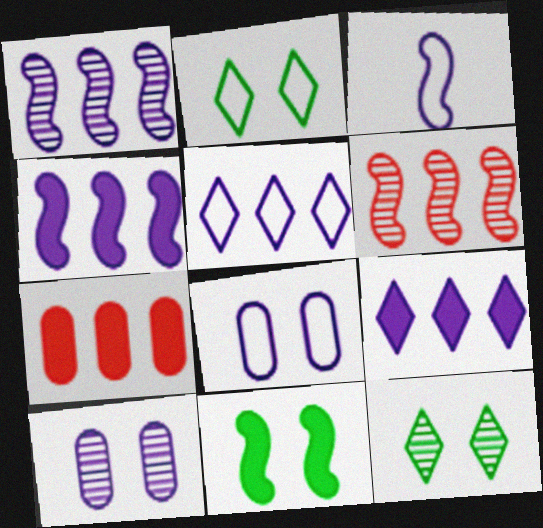[[3, 5, 8], 
[3, 6, 11], 
[3, 7, 12], 
[3, 9, 10]]